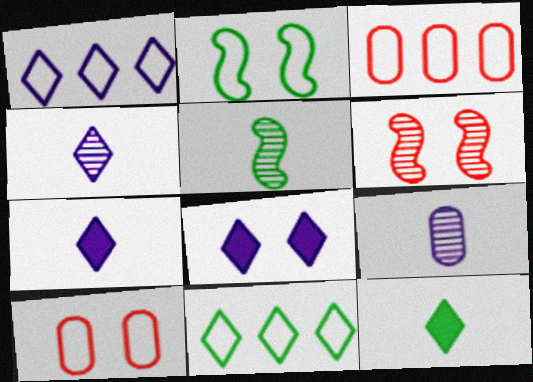[[1, 4, 8], 
[3, 5, 8]]